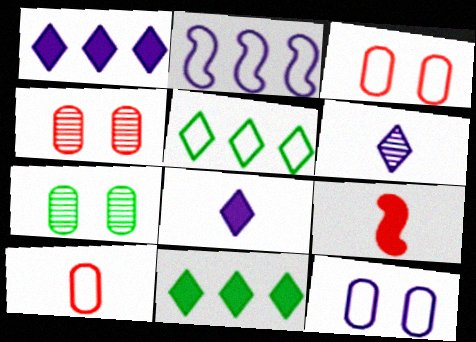[]